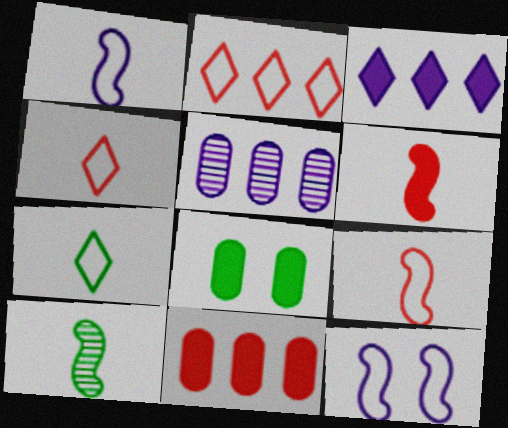[[1, 6, 10], 
[3, 6, 8]]